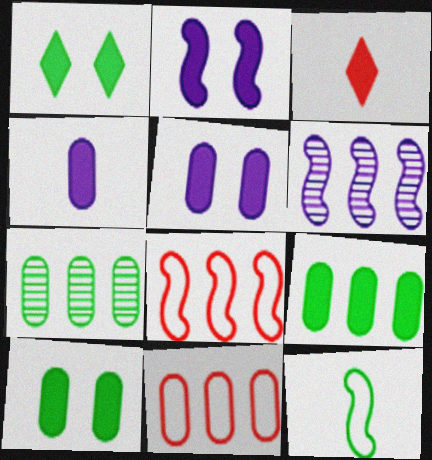[[1, 7, 12], 
[2, 3, 9]]